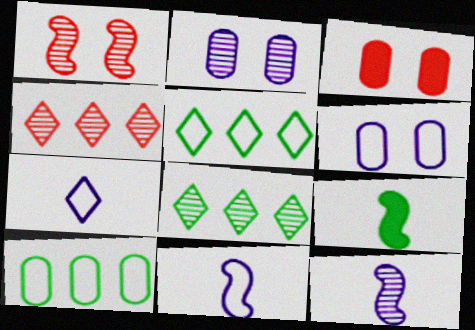[[3, 5, 12], 
[3, 8, 11], 
[4, 6, 9]]